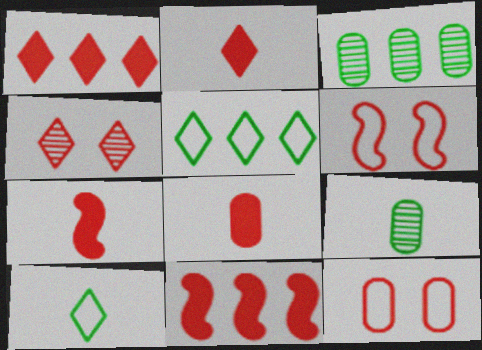[[2, 7, 8]]